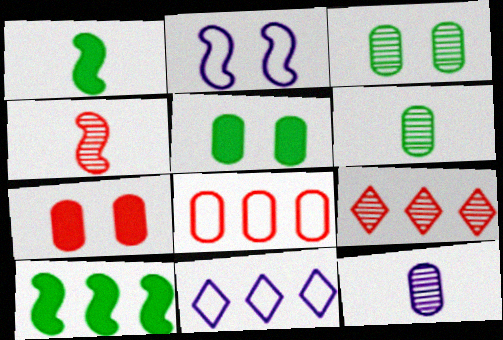[[2, 4, 10], 
[4, 5, 11], 
[5, 8, 12]]